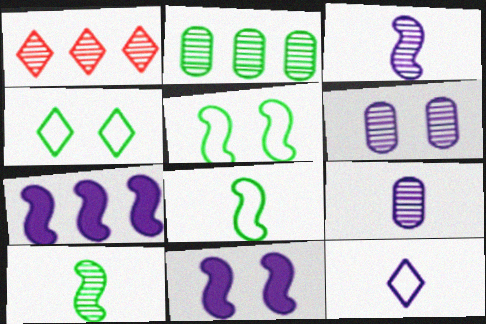[[1, 6, 10], 
[6, 7, 12]]